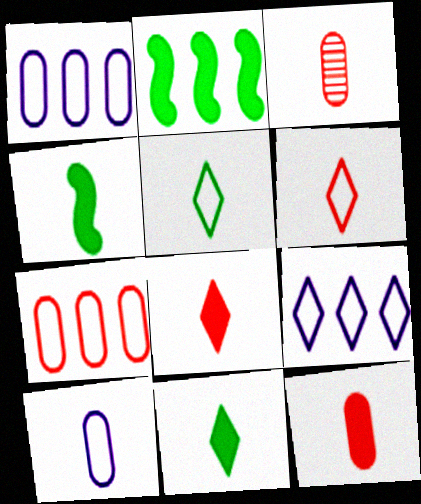[]